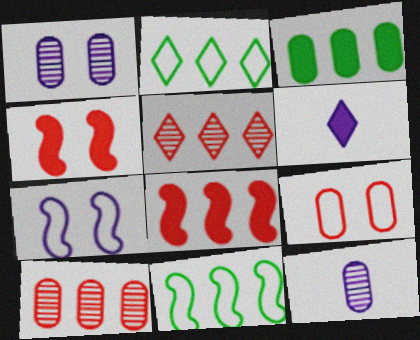[[2, 4, 12], 
[3, 4, 6], 
[3, 9, 12]]